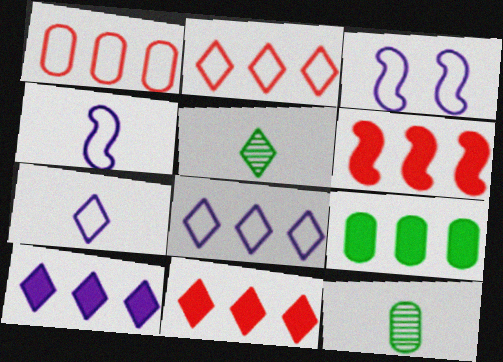[[3, 11, 12], 
[6, 9, 10]]